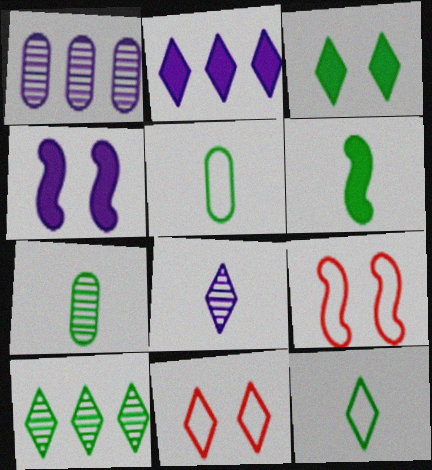[[1, 6, 11], 
[2, 7, 9], 
[3, 10, 12], 
[6, 7, 12]]